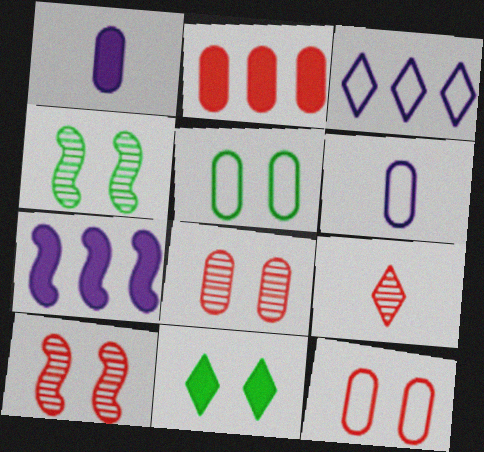[[3, 9, 11], 
[4, 5, 11], 
[5, 7, 9]]